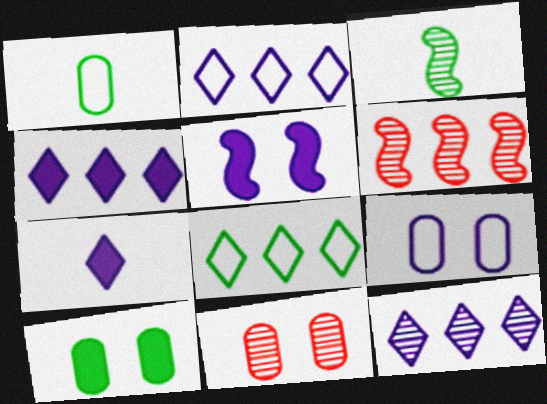[[2, 4, 12], 
[3, 8, 10], 
[3, 11, 12], 
[9, 10, 11]]